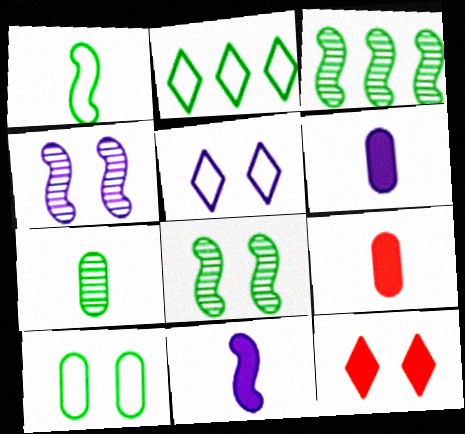[[1, 2, 10], 
[2, 4, 9], 
[3, 5, 9], 
[4, 10, 12]]